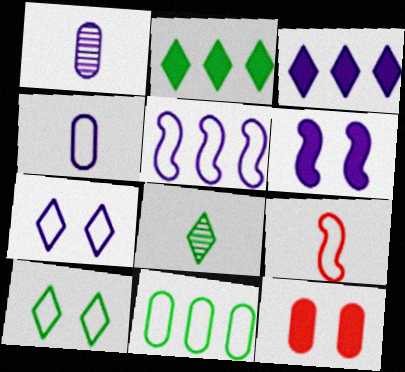[[1, 11, 12], 
[2, 8, 10], 
[4, 5, 7], 
[5, 8, 12], 
[7, 9, 11]]